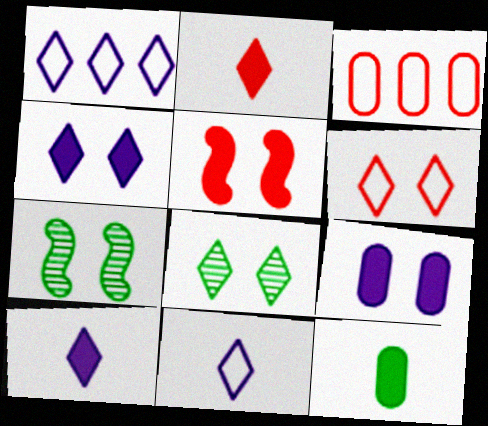[[1, 2, 8], 
[3, 7, 10], 
[4, 6, 8], 
[6, 7, 9]]